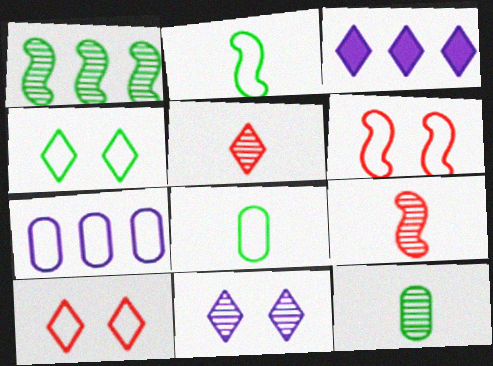[[2, 7, 10], 
[3, 4, 5], 
[3, 6, 12]]